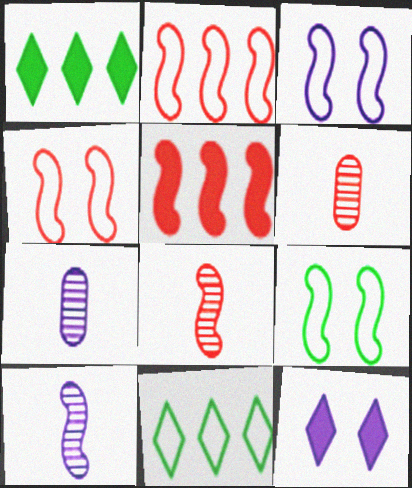[[1, 3, 6], 
[1, 4, 7], 
[3, 4, 9], 
[4, 5, 8], 
[5, 9, 10]]